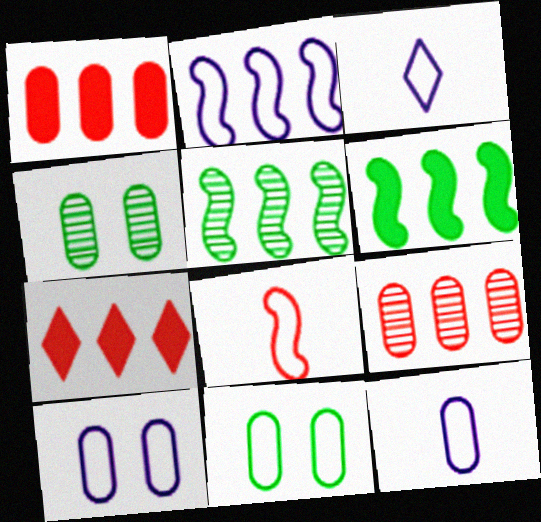[[1, 4, 12], 
[2, 3, 10]]